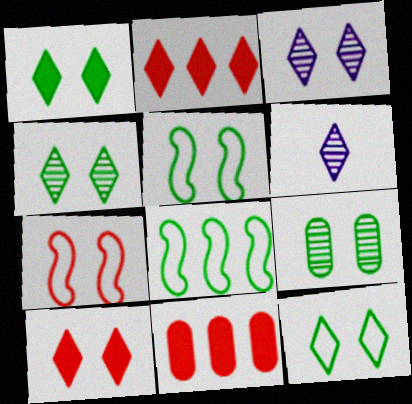[[1, 4, 12], 
[1, 5, 9], 
[2, 6, 12], 
[3, 10, 12], 
[5, 6, 11]]